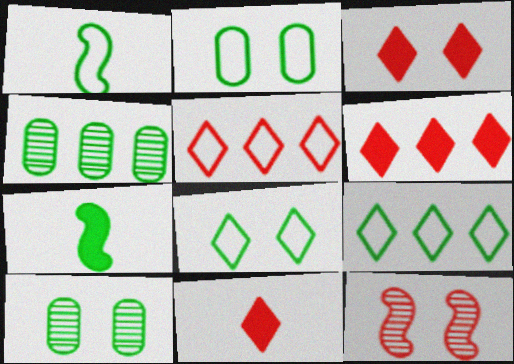[[1, 2, 9], 
[3, 6, 11], 
[4, 7, 8], 
[7, 9, 10]]